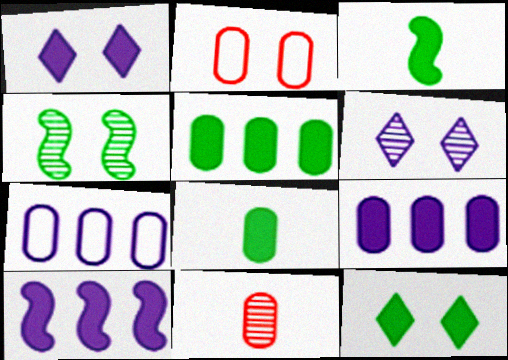[[1, 2, 4], 
[3, 5, 12]]